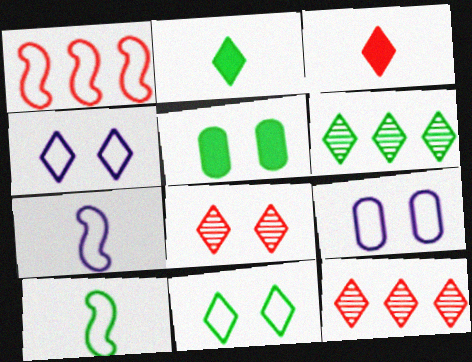[[2, 4, 12], 
[2, 6, 11], 
[3, 4, 6], 
[5, 6, 10], 
[5, 7, 12]]